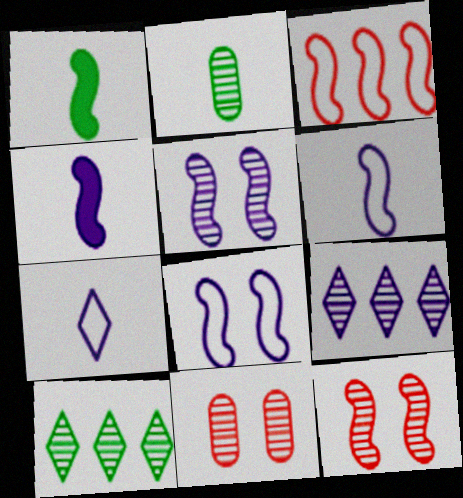[[1, 3, 5], 
[2, 9, 12]]